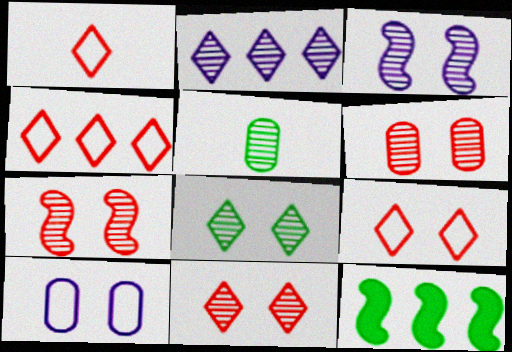[[1, 4, 9], 
[2, 5, 7], 
[3, 6, 8], 
[6, 7, 11]]